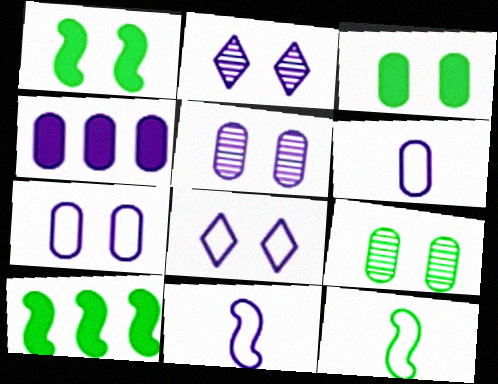[[2, 4, 11], 
[4, 5, 6]]